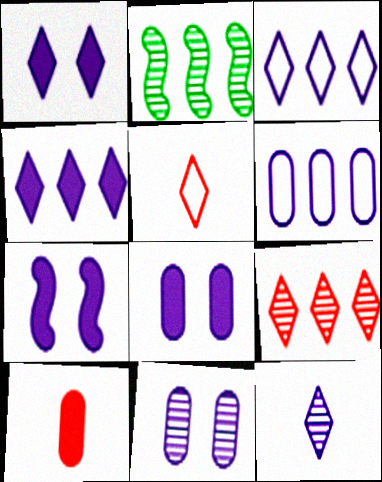[[1, 3, 12], 
[1, 7, 8], 
[2, 5, 8], 
[6, 7, 12]]